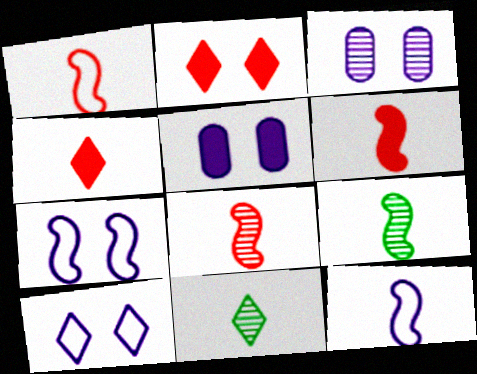[[1, 6, 8], 
[6, 9, 12]]